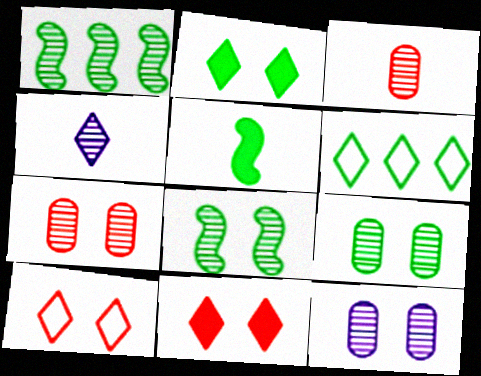[[1, 4, 7], 
[4, 6, 11], 
[5, 6, 9], 
[7, 9, 12]]